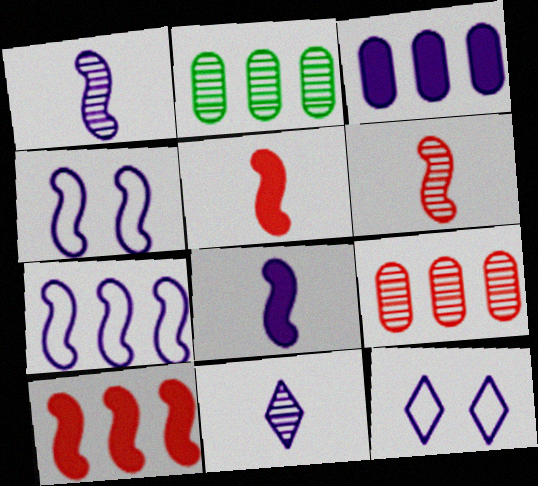[[1, 3, 12], 
[2, 5, 12], 
[3, 4, 11]]